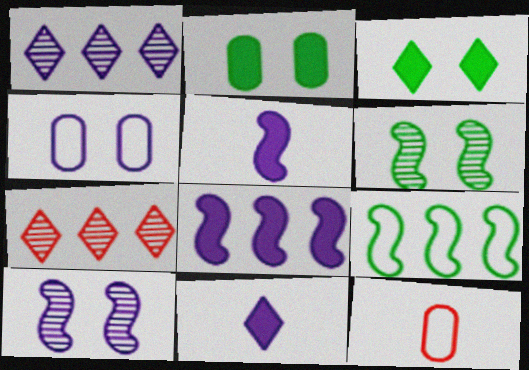[[1, 4, 5]]